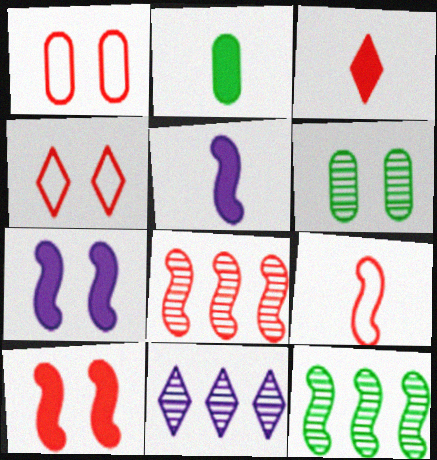[[1, 3, 8], 
[2, 3, 5], 
[4, 6, 7], 
[7, 9, 12], 
[8, 9, 10]]